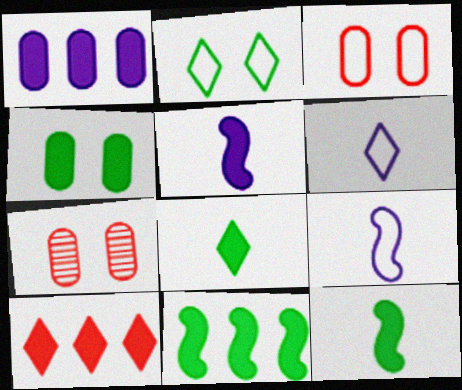[[1, 10, 11], 
[4, 5, 10], 
[4, 8, 11], 
[6, 7, 11]]